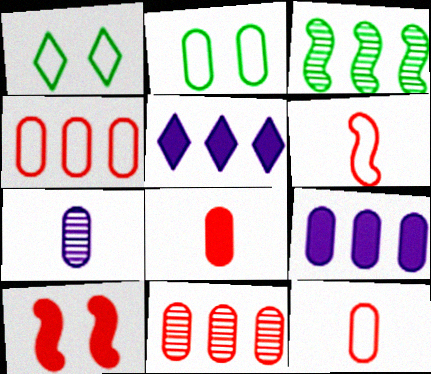[[3, 4, 5]]